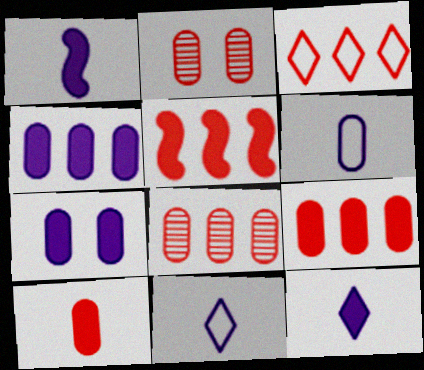[[3, 5, 8]]